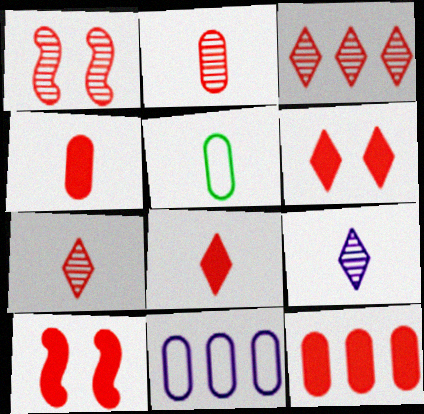[[1, 2, 3], 
[8, 10, 12]]